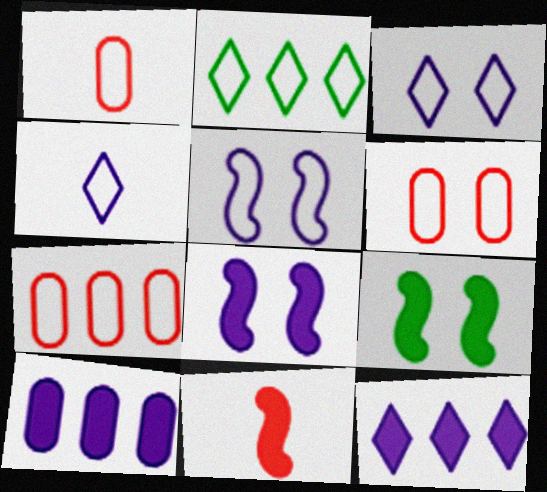[[1, 2, 5], 
[1, 6, 7]]